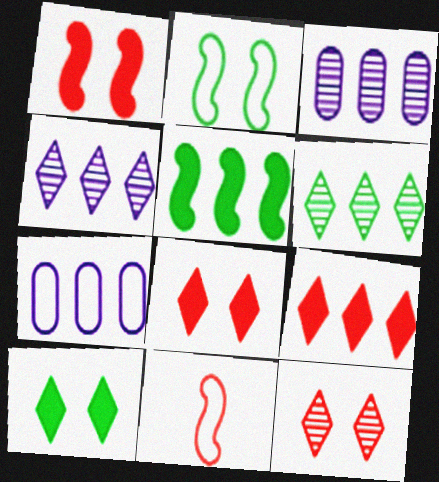[[3, 10, 11]]